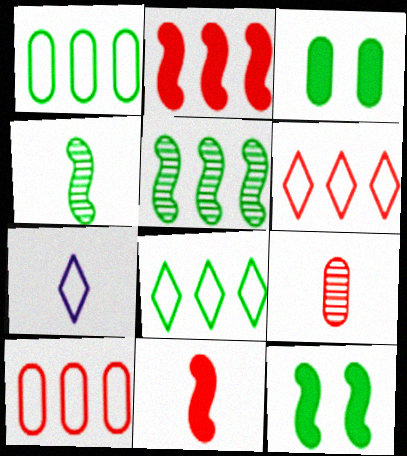[[3, 4, 8]]